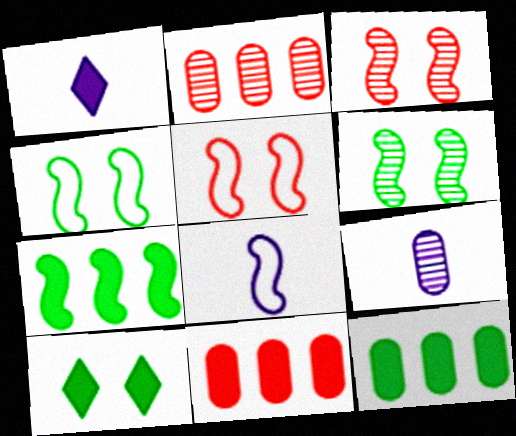[[1, 2, 4], 
[1, 8, 9], 
[2, 8, 10], 
[3, 7, 8]]